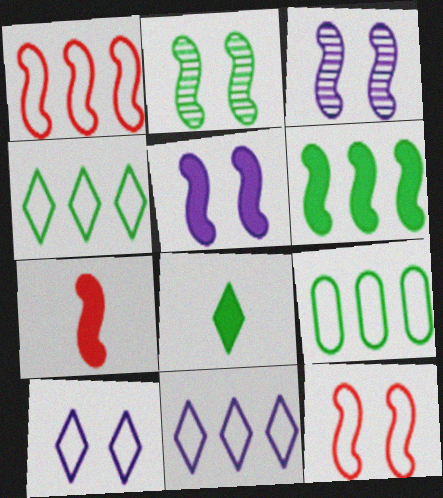[[1, 9, 11], 
[2, 5, 12], 
[2, 8, 9], 
[5, 6, 7]]